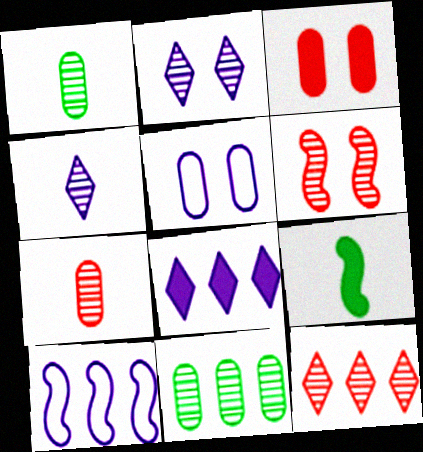[[3, 8, 9], 
[4, 6, 11], 
[5, 9, 12], 
[6, 7, 12], 
[6, 9, 10]]